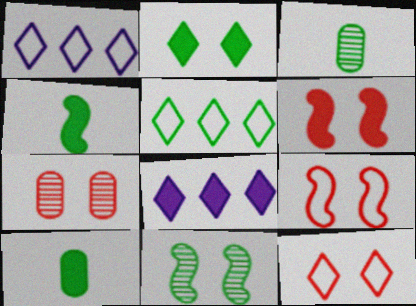[[1, 3, 6], 
[1, 4, 7], 
[3, 8, 9], 
[5, 10, 11], 
[6, 7, 12], 
[6, 8, 10]]